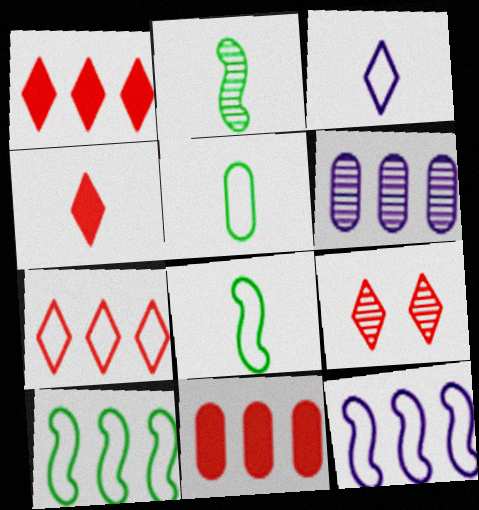[[1, 6, 10], 
[2, 6, 9], 
[4, 7, 9]]